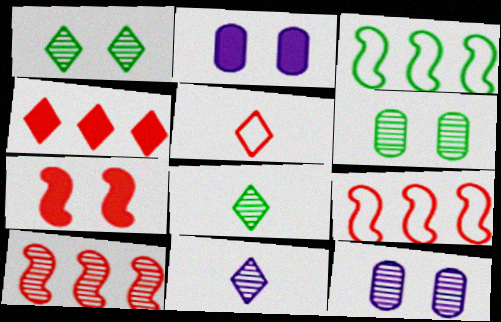[[2, 8, 9], 
[6, 10, 11], 
[8, 10, 12]]